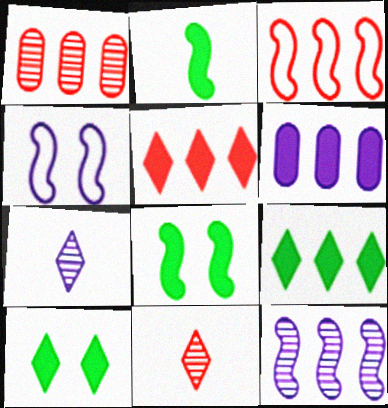[[1, 3, 5], 
[4, 6, 7]]